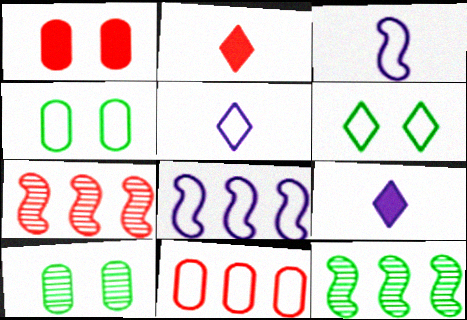[[1, 5, 12], 
[2, 8, 10], 
[3, 6, 11], 
[4, 7, 9]]